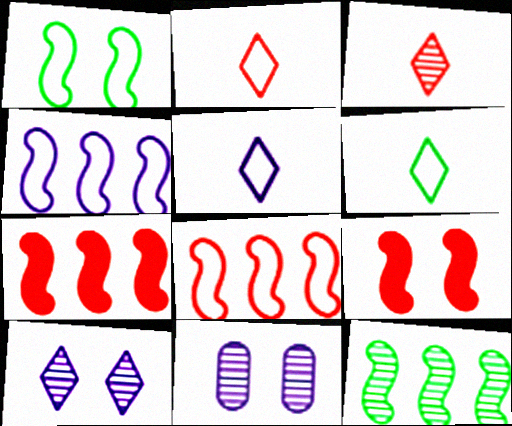[[2, 5, 6], 
[3, 11, 12], 
[4, 7, 12], 
[6, 7, 11]]